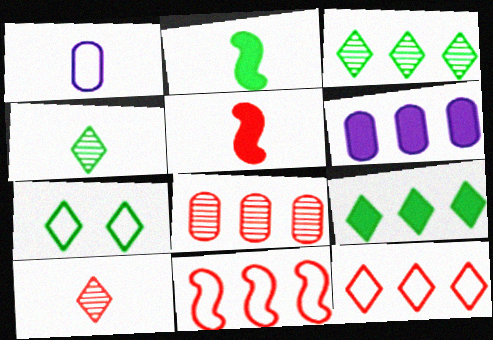[[1, 2, 10], 
[1, 4, 5], 
[1, 7, 11], 
[3, 6, 11], 
[4, 7, 9]]